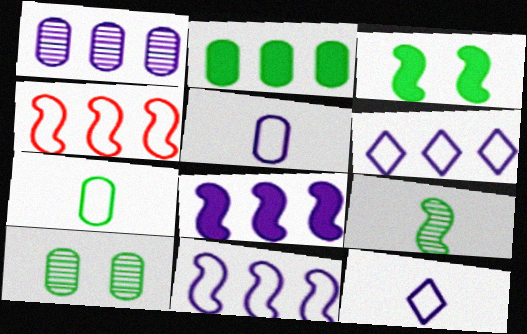[[1, 6, 8], 
[2, 7, 10]]